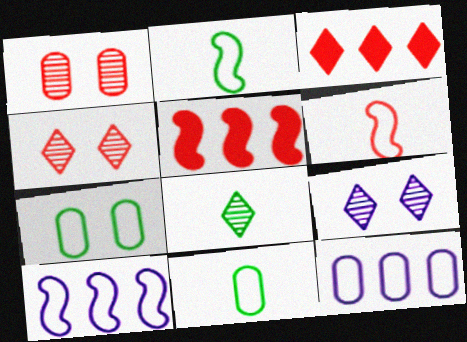[[1, 3, 6], 
[5, 9, 11]]